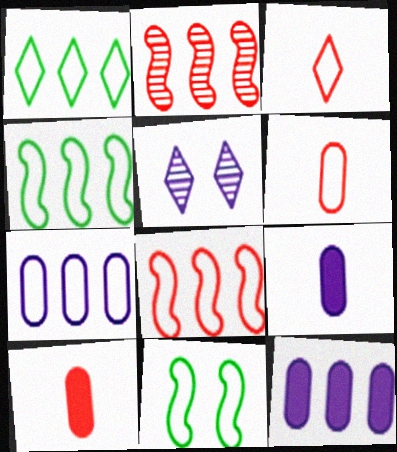[[1, 2, 12], 
[1, 7, 8], 
[3, 7, 11], 
[4, 5, 10]]